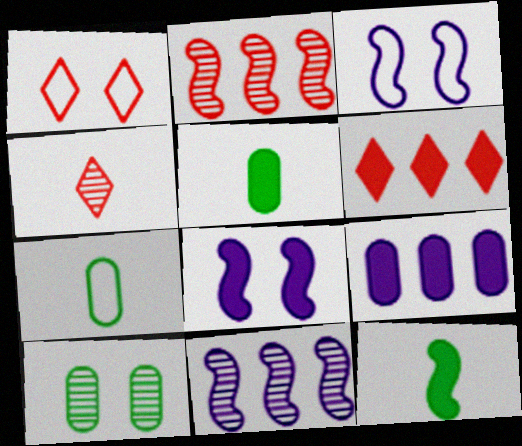[[1, 4, 6], 
[1, 5, 11], 
[1, 8, 10], 
[2, 3, 12], 
[4, 10, 11], 
[5, 6, 8]]